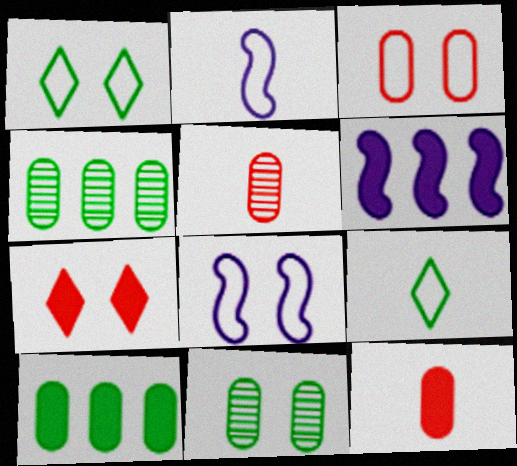[[1, 3, 8], 
[1, 5, 6], 
[2, 4, 7], 
[7, 8, 11]]